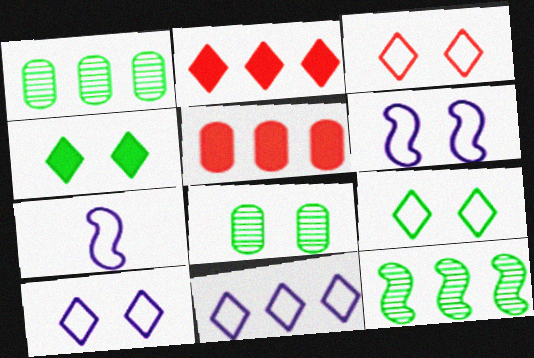[[2, 7, 8], 
[3, 9, 10], 
[5, 11, 12]]